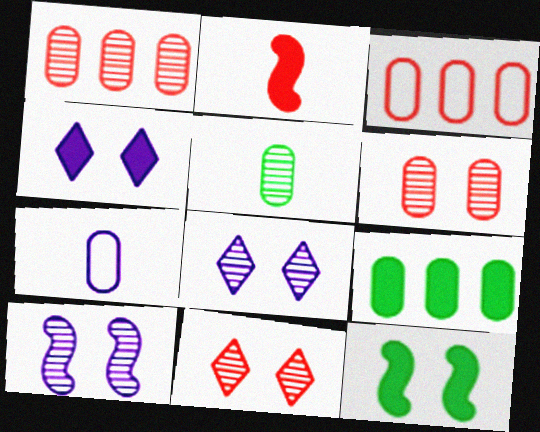[[2, 3, 11], 
[2, 4, 9], 
[6, 7, 9]]